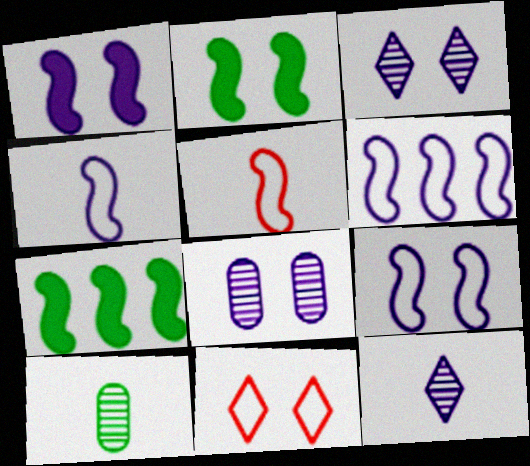[[2, 8, 11], 
[4, 6, 9]]